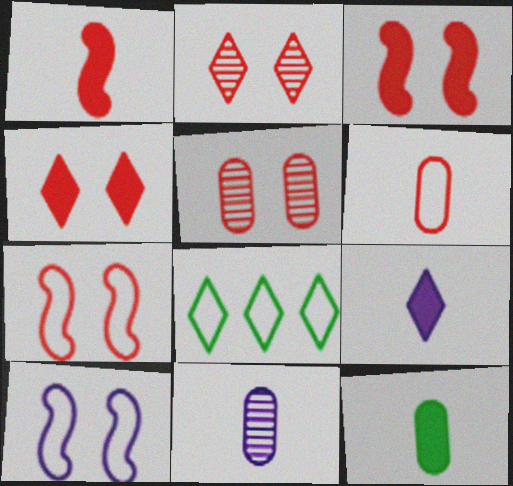[[1, 9, 12], 
[2, 8, 9], 
[3, 8, 11], 
[4, 5, 7], 
[6, 8, 10], 
[6, 11, 12]]